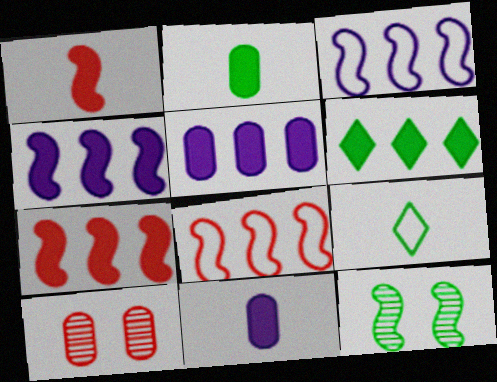[[1, 3, 12], 
[4, 9, 10], 
[5, 6, 7]]